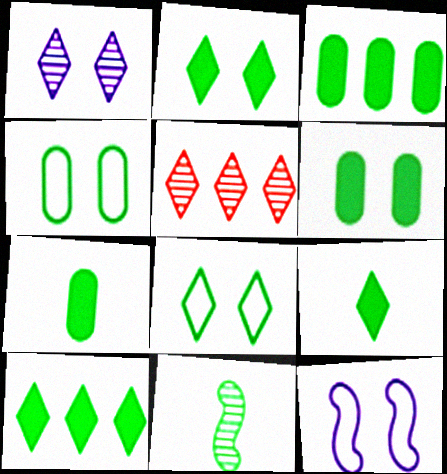[[2, 9, 10], 
[3, 6, 7], 
[3, 8, 11], 
[4, 10, 11], 
[5, 7, 12]]